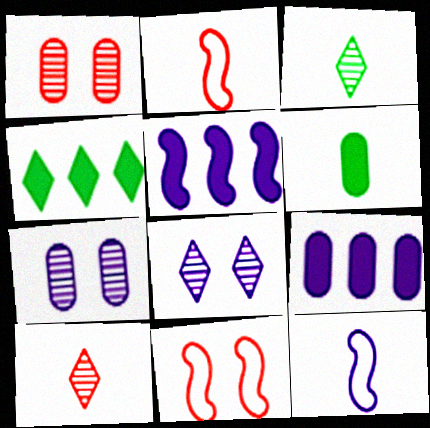[[1, 4, 12], 
[2, 4, 7], 
[3, 9, 11], 
[6, 10, 12], 
[8, 9, 12]]